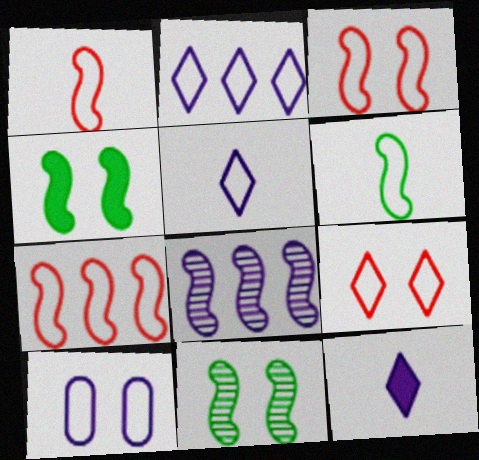[[1, 3, 7], 
[1, 4, 8], 
[8, 10, 12]]